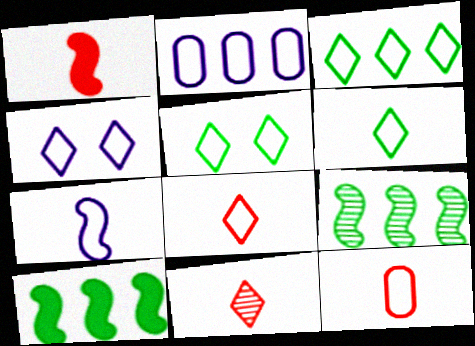[[1, 11, 12], 
[2, 4, 7], 
[3, 4, 8], 
[3, 5, 6], 
[6, 7, 12]]